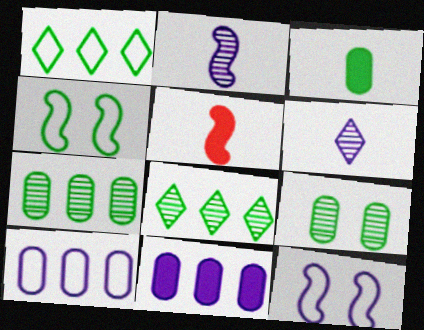[[3, 4, 8], 
[6, 11, 12]]